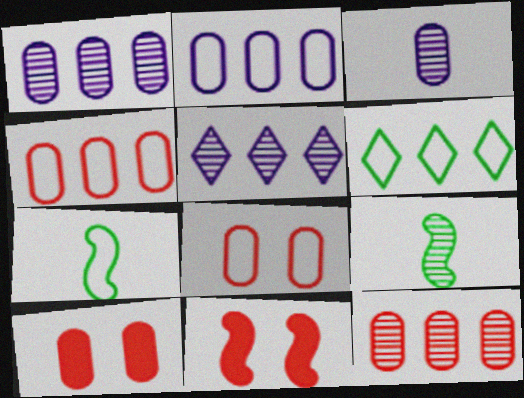[[3, 6, 11], 
[5, 7, 10]]